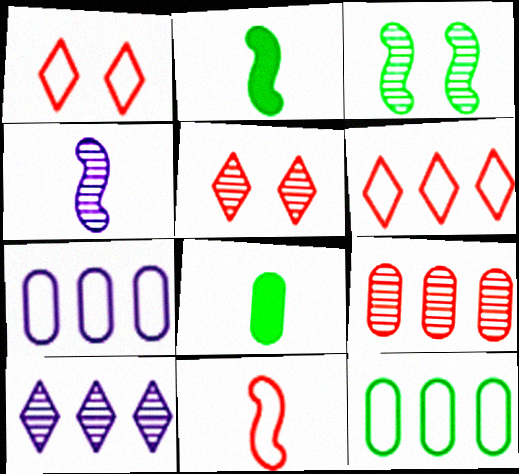[[2, 4, 11], 
[2, 5, 7]]